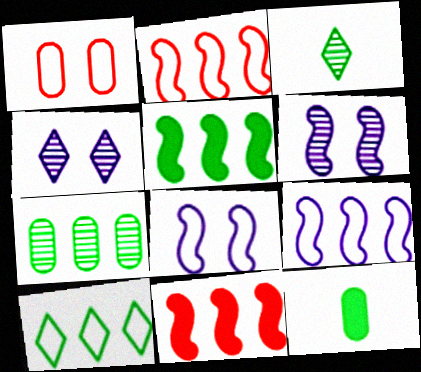[[2, 4, 12], 
[5, 7, 10]]